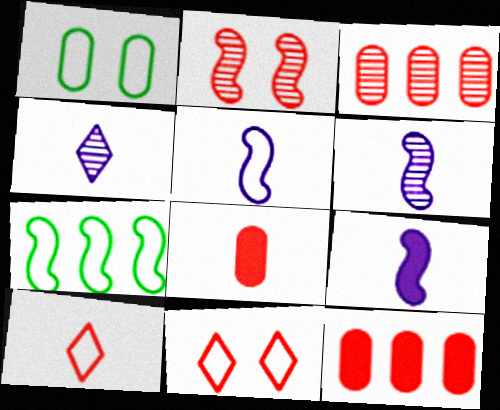[[2, 7, 9], 
[2, 10, 12], 
[5, 6, 9]]